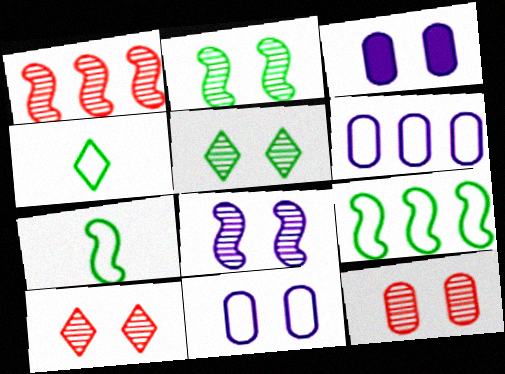[[1, 3, 4], 
[5, 8, 12]]